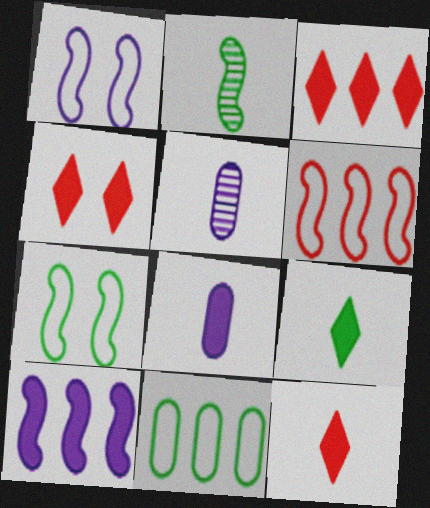[[3, 4, 12], 
[3, 5, 7]]